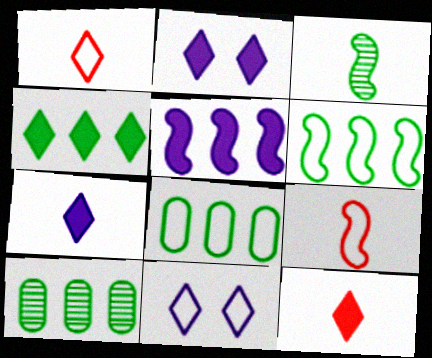[[2, 4, 12], 
[2, 9, 10], 
[4, 6, 10], 
[8, 9, 11]]